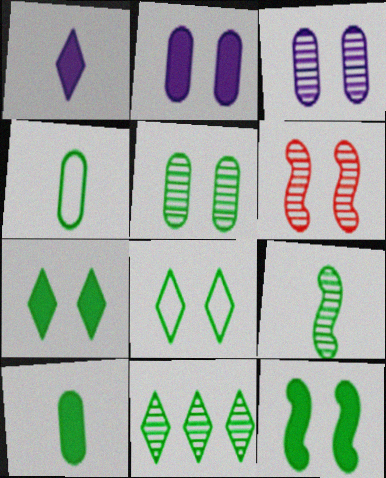[[2, 6, 8], 
[4, 11, 12], 
[5, 8, 12], 
[5, 9, 11]]